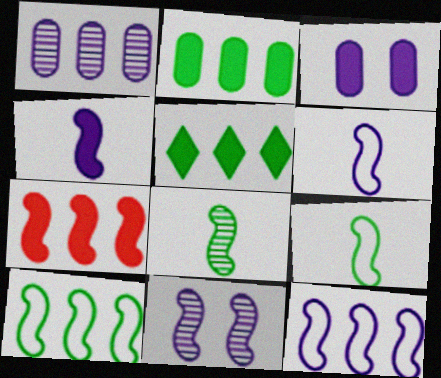[[4, 11, 12], 
[7, 9, 11]]